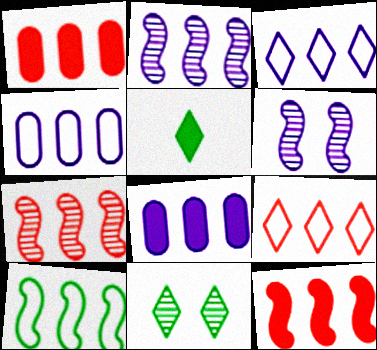[[1, 7, 9], 
[2, 3, 8], 
[2, 10, 12], 
[4, 9, 10]]